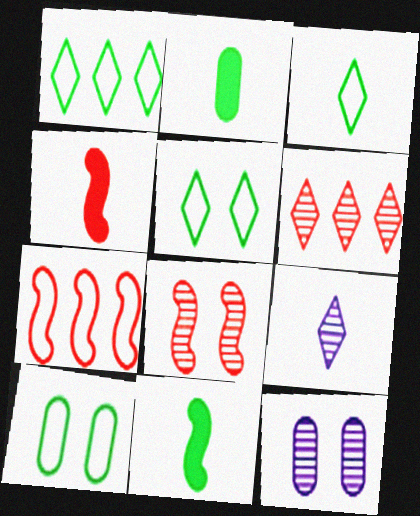[[1, 3, 5], 
[1, 4, 12], 
[4, 7, 8]]